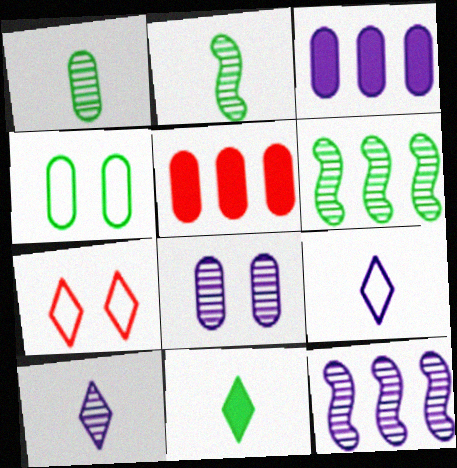[[2, 3, 7], 
[4, 6, 11], 
[8, 10, 12]]